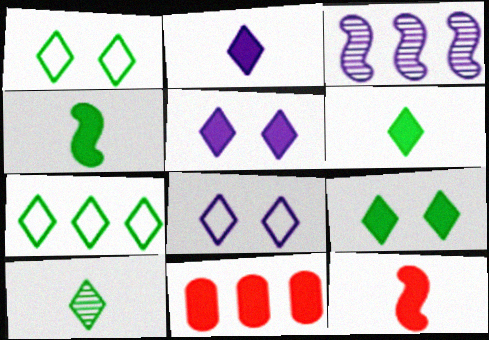[[3, 7, 11], 
[4, 5, 11], 
[7, 9, 10]]